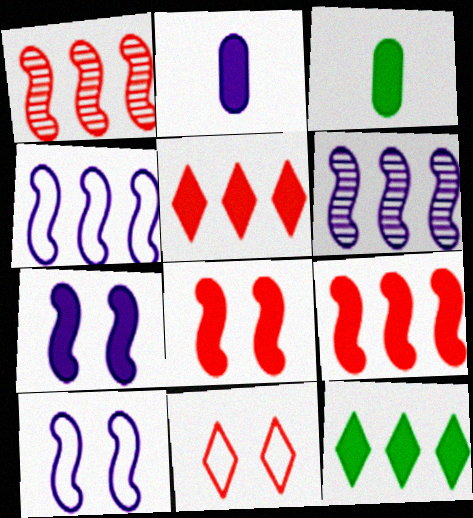[[2, 8, 12], 
[3, 5, 7], 
[3, 6, 11]]